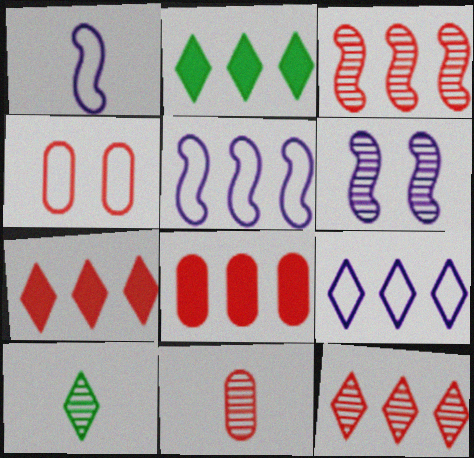[[2, 9, 12], 
[4, 8, 11]]